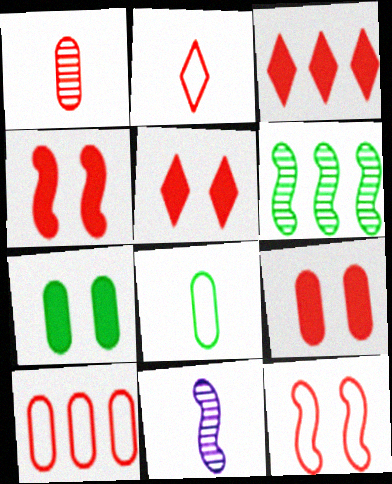[[1, 3, 12], 
[1, 9, 10], 
[2, 10, 12], 
[4, 5, 9]]